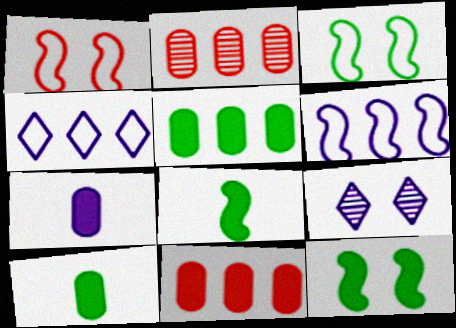[[6, 7, 9]]